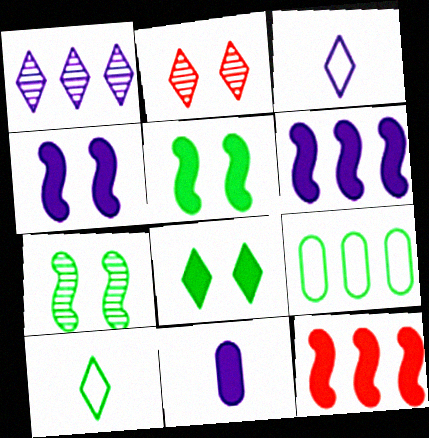[[1, 9, 12], 
[8, 11, 12]]